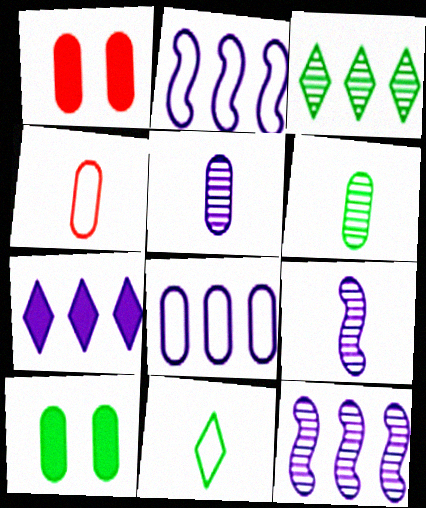[[1, 6, 8], 
[1, 11, 12], 
[7, 8, 12]]